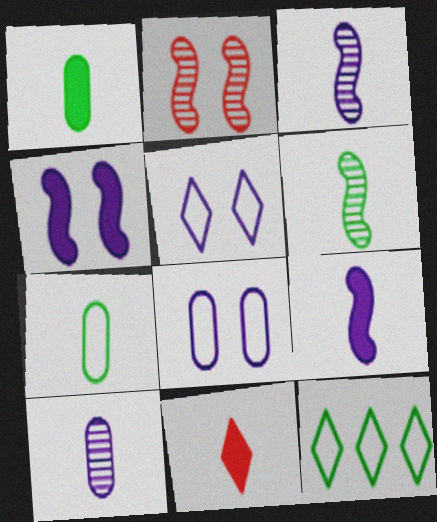[[1, 9, 11], 
[3, 7, 11]]